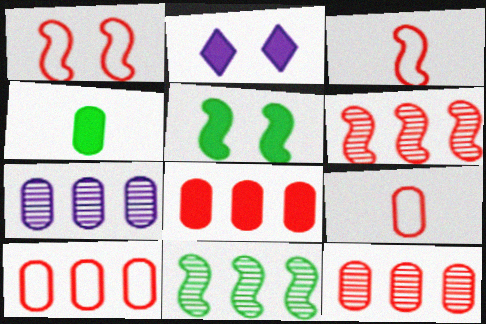[[2, 9, 11], 
[8, 10, 12]]